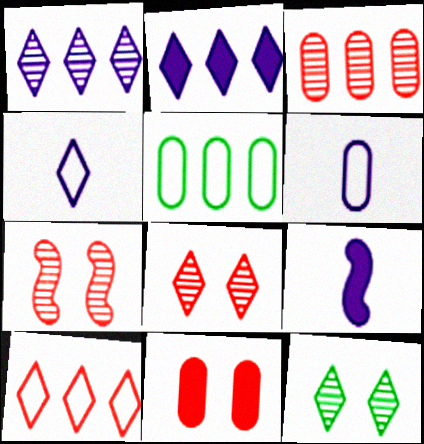[[5, 8, 9]]